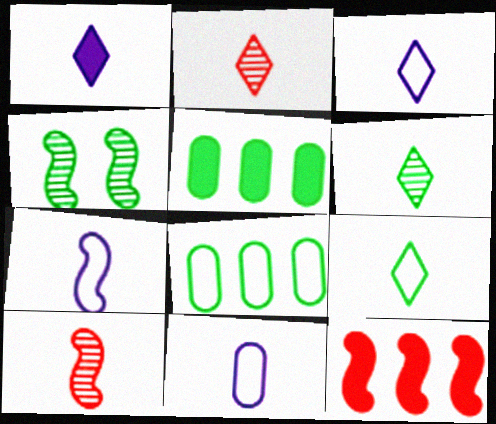[[1, 2, 9], 
[3, 7, 11], 
[4, 5, 9], 
[4, 7, 12]]